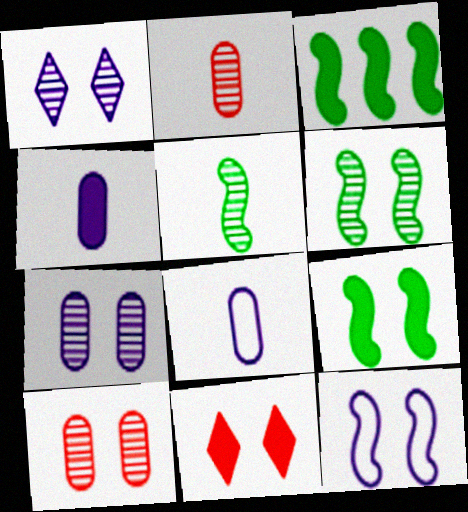[[1, 6, 10], 
[3, 4, 11]]